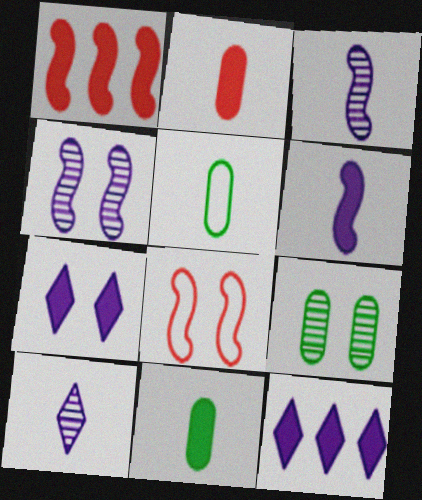[[1, 7, 11], 
[7, 8, 9]]